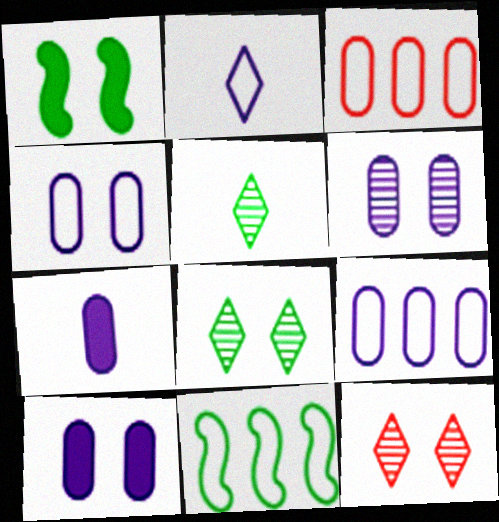[[1, 4, 12], 
[4, 6, 10], 
[6, 7, 9], 
[7, 11, 12]]